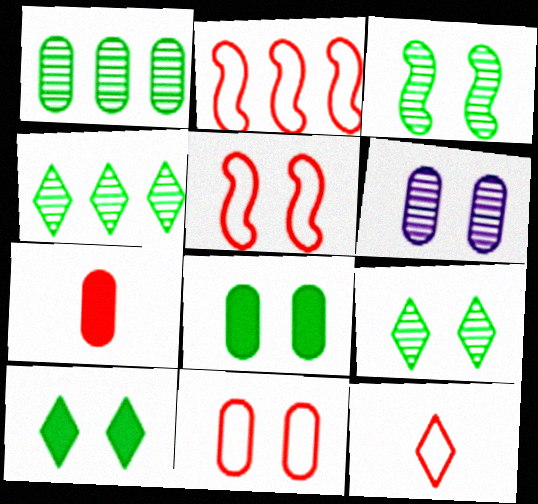[[2, 11, 12], 
[5, 6, 10], 
[6, 8, 11]]